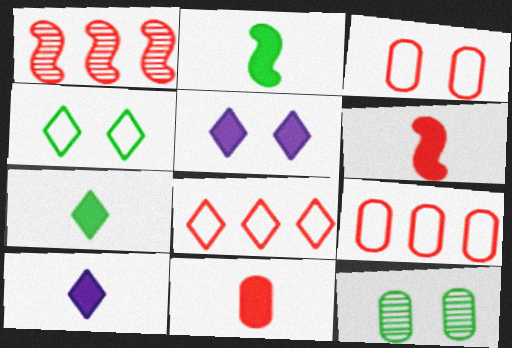[[2, 10, 11]]